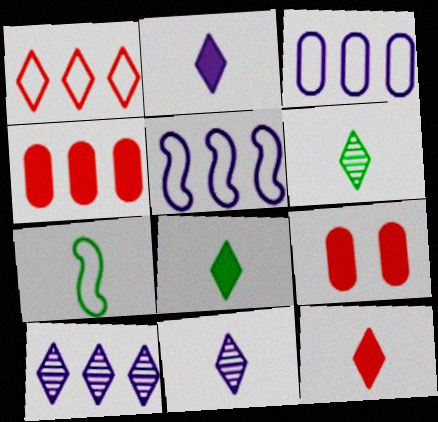[[2, 8, 12], 
[5, 6, 9], 
[7, 9, 10]]